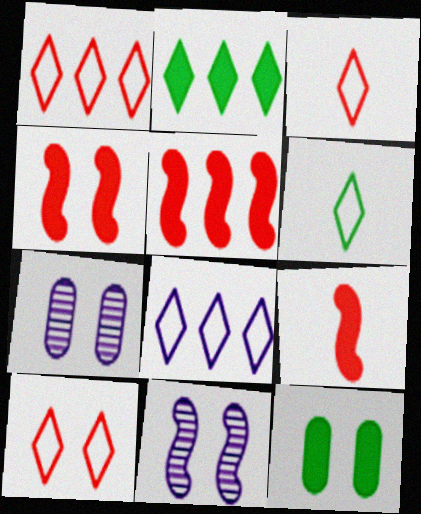[[1, 3, 10], 
[4, 5, 9], 
[5, 6, 7], 
[6, 8, 10], 
[10, 11, 12]]